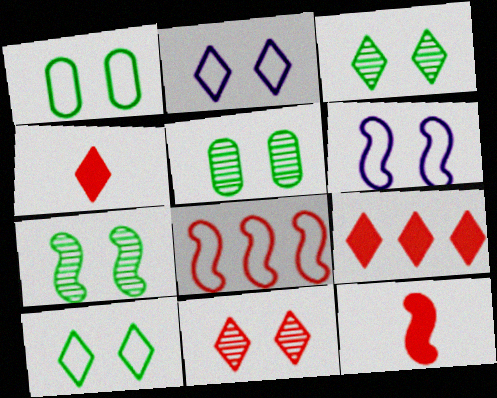[[3, 5, 7]]